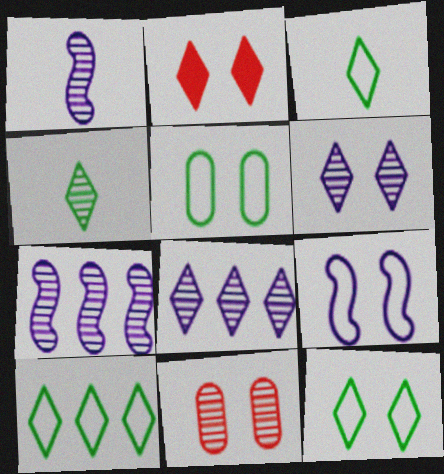[[2, 3, 8], 
[2, 6, 12], 
[3, 10, 12], 
[4, 7, 11]]